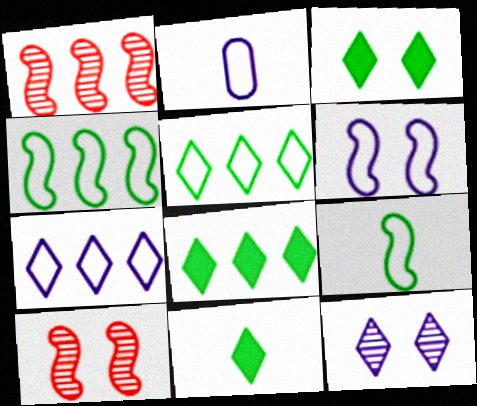[[1, 2, 3], 
[2, 6, 7], 
[2, 8, 10], 
[3, 8, 11]]